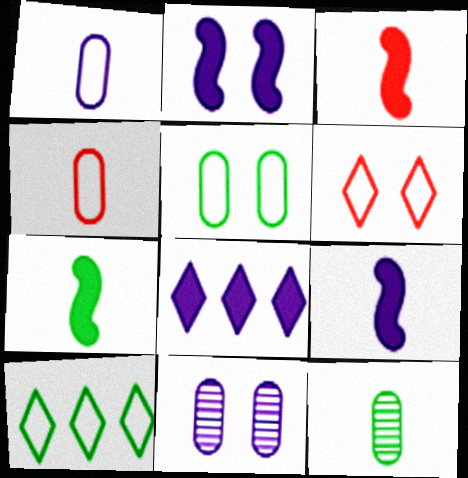[[3, 7, 9], 
[3, 10, 11]]